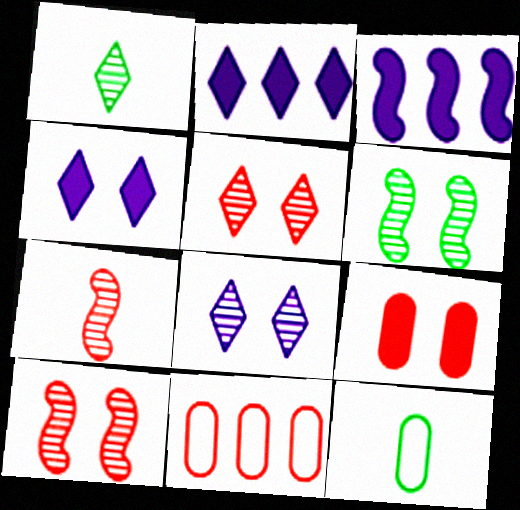[[2, 10, 12], 
[3, 5, 12]]